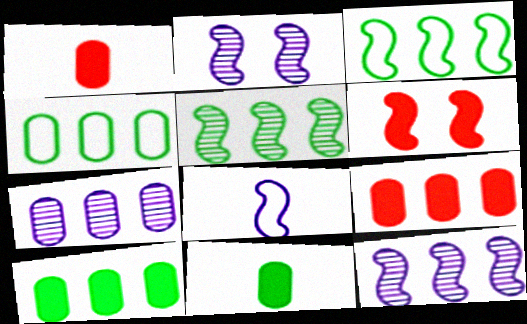[[4, 7, 9], 
[5, 6, 8]]